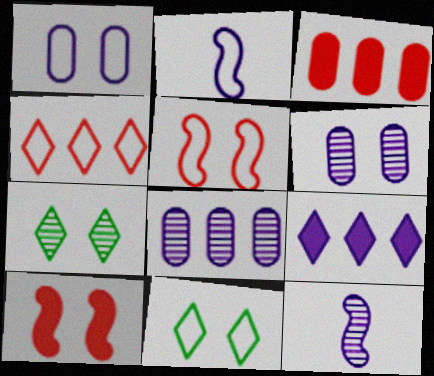[[1, 5, 11], 
[1, 7, 10], 
[1, 9, 12], 
[2, 3, 7], 
[2, 6, 9], 
[3, 11, 12], 
[6, 10, 11]]